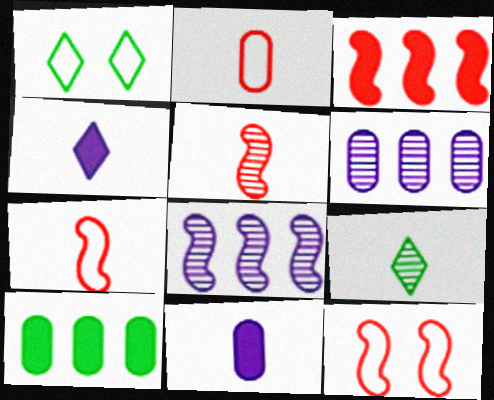[[3, 5, 12], 
[7, 9, 11]]